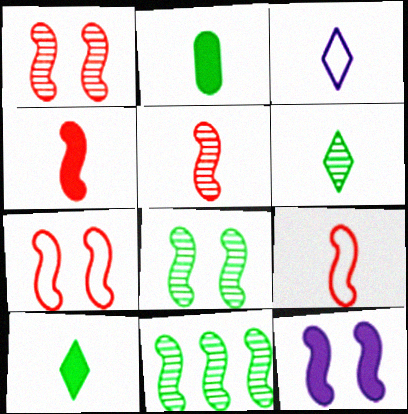[[2, 3, 5], 
[4, 5, 9], 
[7, 8, 12], 
[9, 11, 12]]